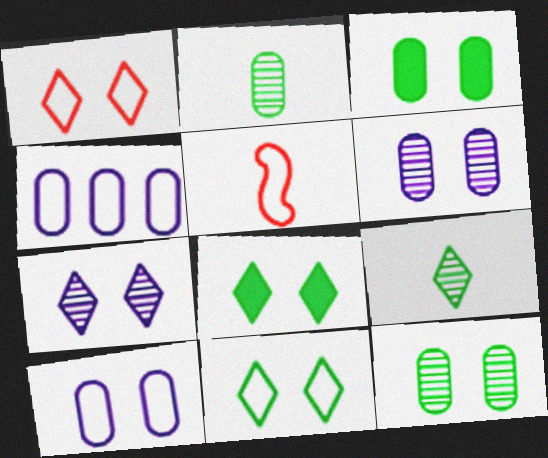[[1, 7, 8], 
[4, 5, 11]]